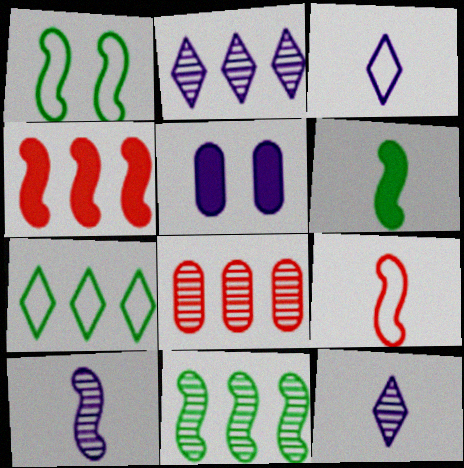[[1, 4, 10], 
[1, 6, 11], 
[2, 8, 11], 
[6, 9, 10]]